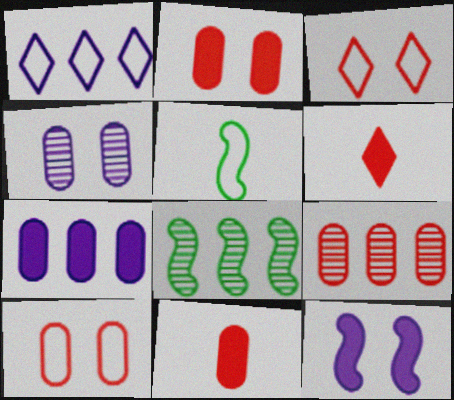[[1, 5, 10], 
[9, 10, 11]]